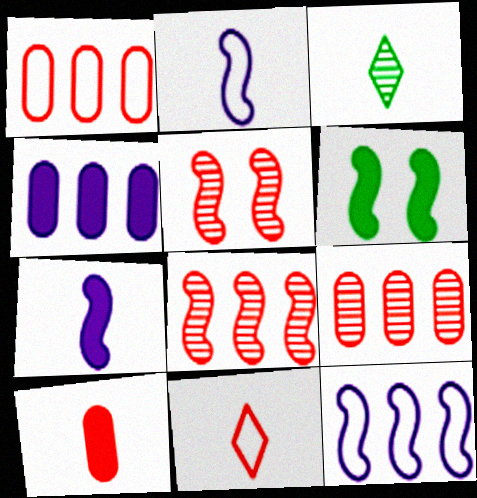[[2, 3, 10], 
[2, 6, 8]]